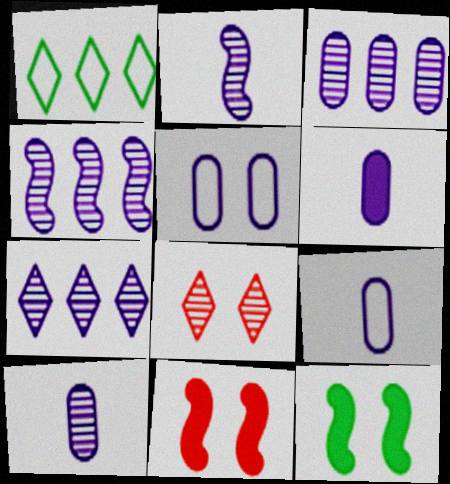[[1, 10, 11], 
[3, 4, 7], 
[3, 5, 6], 
[5, 8, 12], 
[6, 9, 10]]